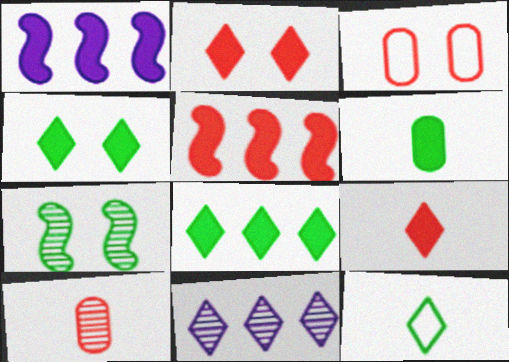[[1, 2, 6], 
[2, 11, 12], 
[7, 10, 11]]